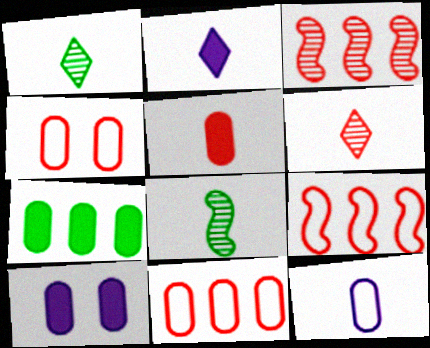[[1, 9, 10], 
[5, 7, 10]]